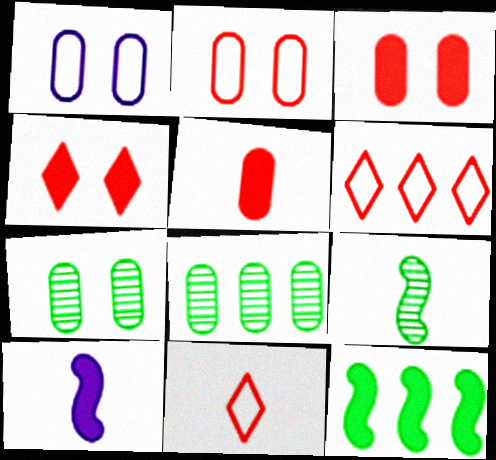[[1, 3, 7], 
[1, 5, 8], 
[6, 7, 10]]